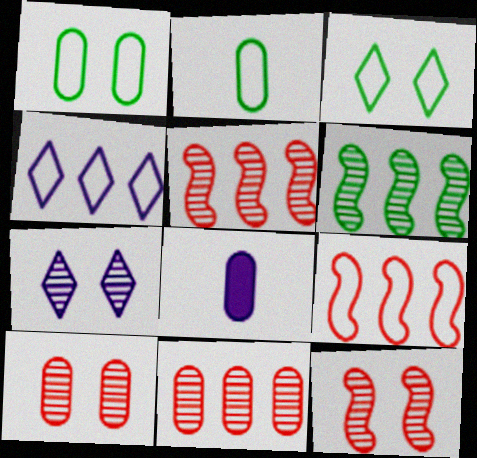[[1, 8, 11], 
[3, 5, 8]]